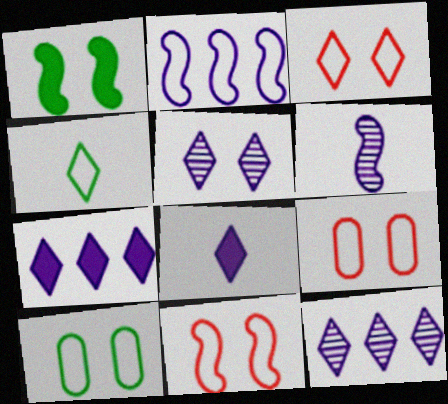[[1, 5, 9], 
[2, 4, 9], 
[3, 9, 11]]